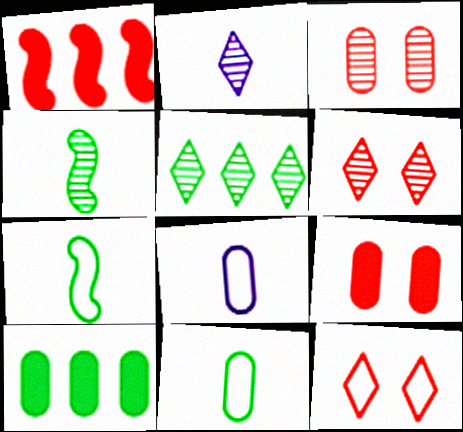[[2, 5, 6], 
[3, 8, 10]]